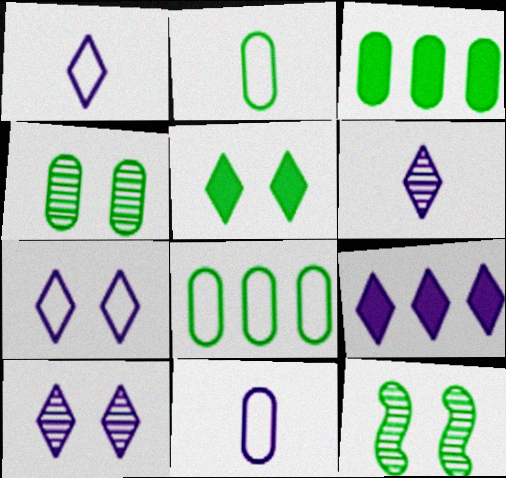[[1, 9, 10], 
[2, 3, 4], 
[6, 7, 9]]